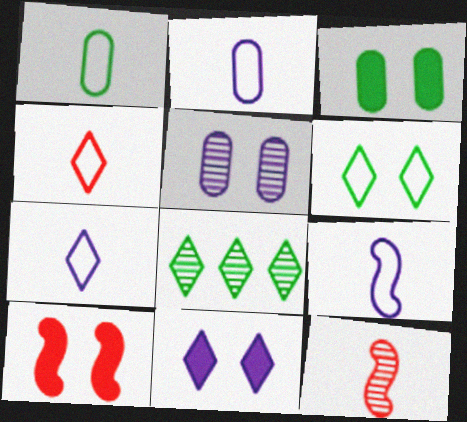[[1, 4, 9], 
[2, 7, 9], 
[2, 8, 10], 
[3, 10, 11], 
[4, 8, 11], 
[5, 6, 10], 
[5, 8, 12]]